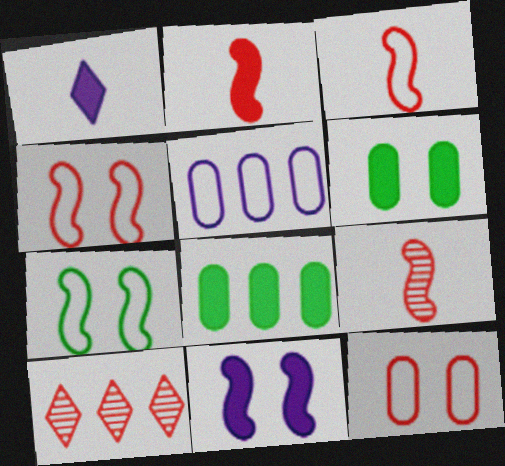[[2, 3, 9], 
[2, 10, 12]]